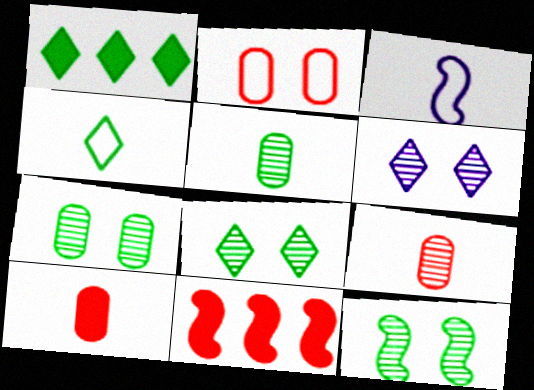[[1, 4, 8], 
[3, 11, 12], 
[7, 8, 12]]